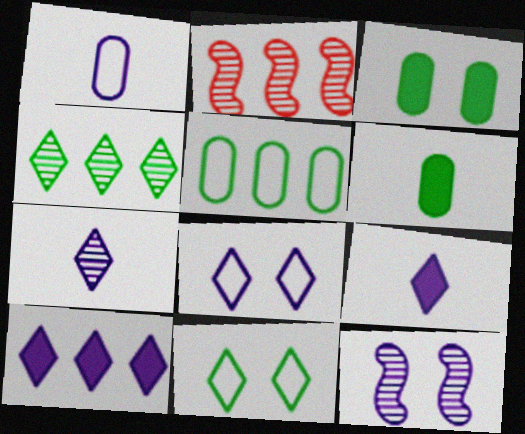[[1, 10, 12], 
[2, 5, 10], 
[2, 6, 8], 
[7, 8, 10]]